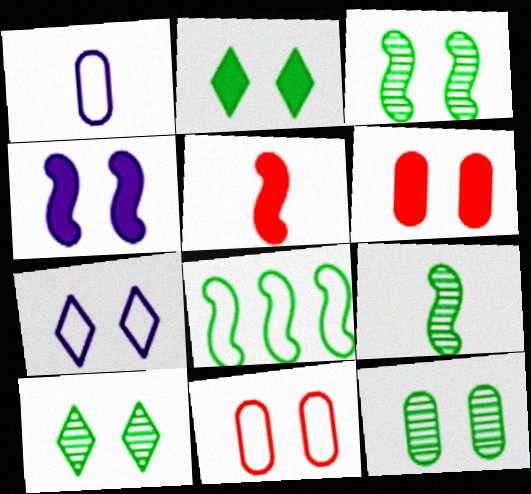[[2, 4, 6], 
[3, 6, 7], 
[3, 10, 12], 
[4, 10, 11]]